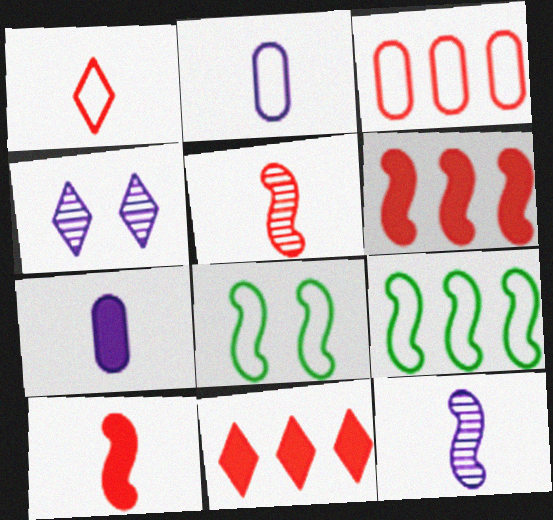[[6, 8, 12]]